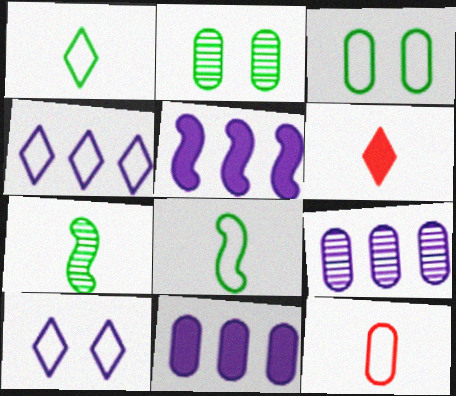[[2, 11, 12], 
[4, 5, 9]]